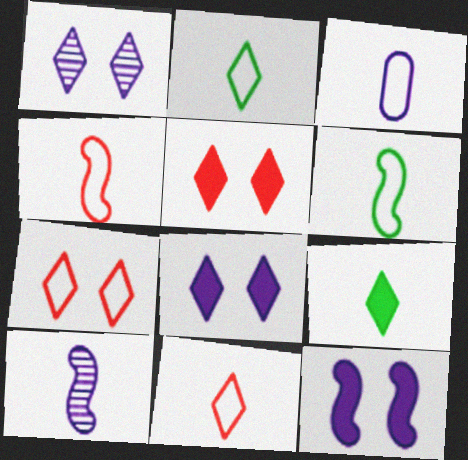[[2, 3, 4], 
[3, 6, 11]]